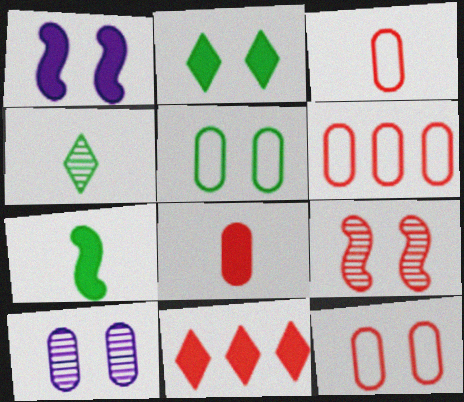[[1, 4, 6], 
[3, 6, 12], 
[3, 9, 11]]